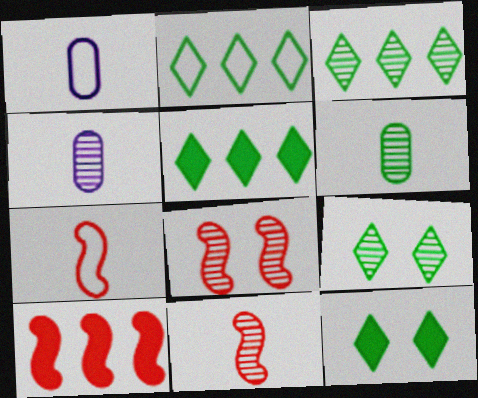[[1, 5, 8], 
[1, 9, 10], 
[2, 3, 5], 
[3, 4, 8], 
[7, 8, 10]]